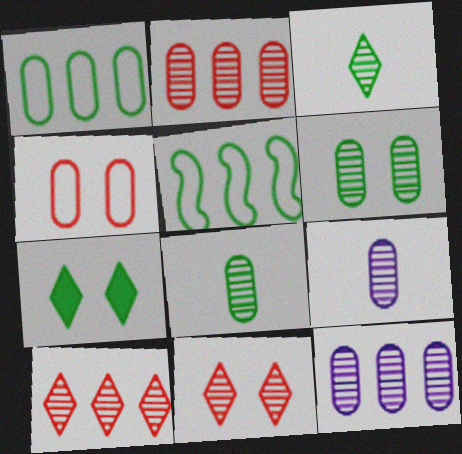[[2, 6, 9], 
[5, 7, 8]]